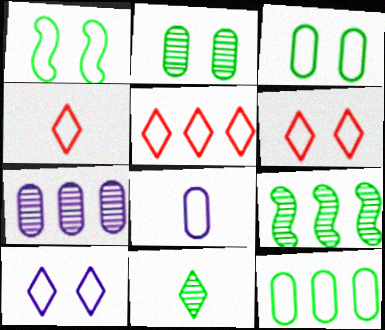[[1, 5, 8], 
[2, 9, 11], 
[4, 5, 6]]